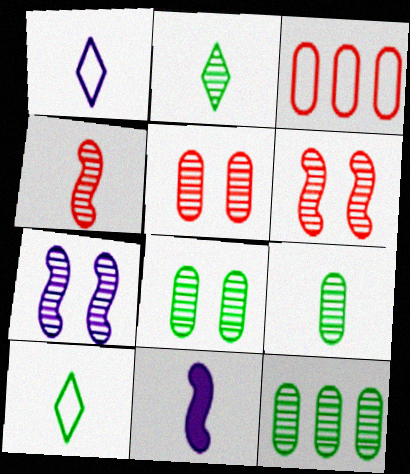[[8, 9, 12]]